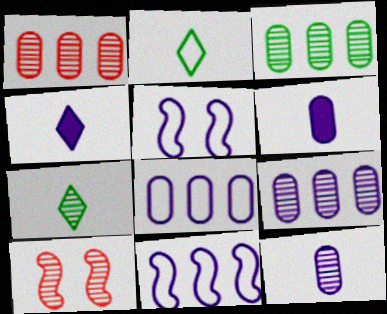[[1, 3, 9], 
[4, 5, 9], 
[7, 9, 10]]